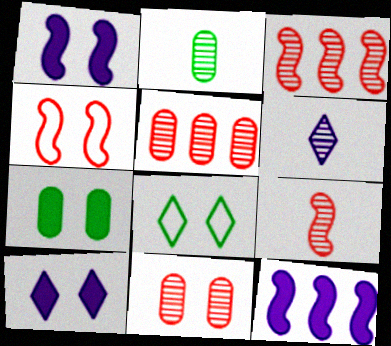[[1, 8, 11], 
[2, 6, 9]]